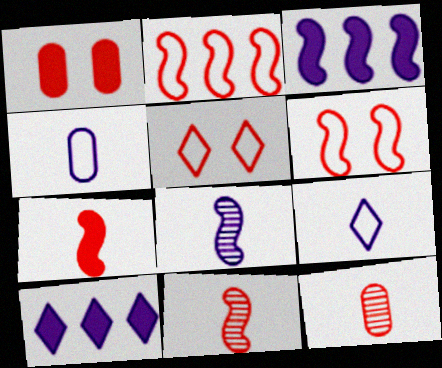[]